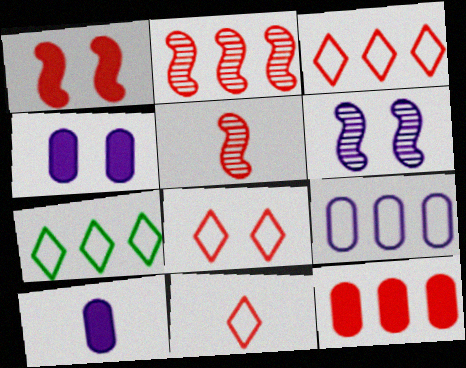[[2, 3, 12], 
[3, 8, 11], 
[4, 5, 7], 
[5, 8, 12]]